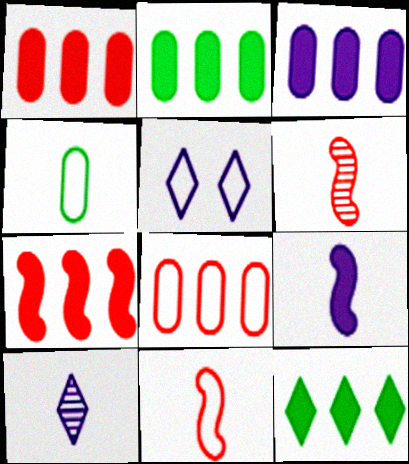[[1, 2, 3], 
[2, 5, 6], 
[3, 7, 12]]